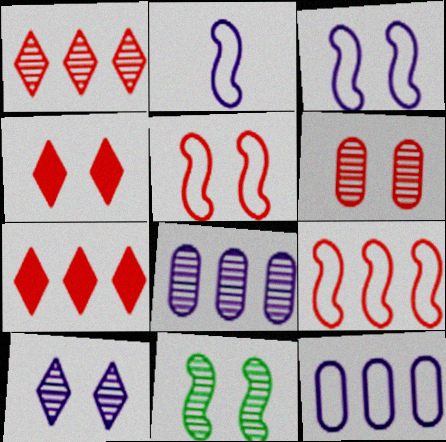[[4, 5, 6], 
[6, 10, 11]]